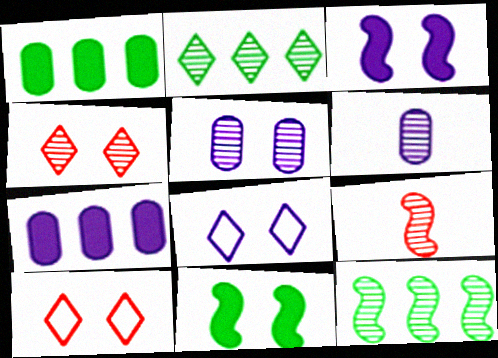[[1, 8, 9], 
[2, 5, 9], 
[3, 5, 8], 
[4, 6, 12], 
[5, 10, 11]]